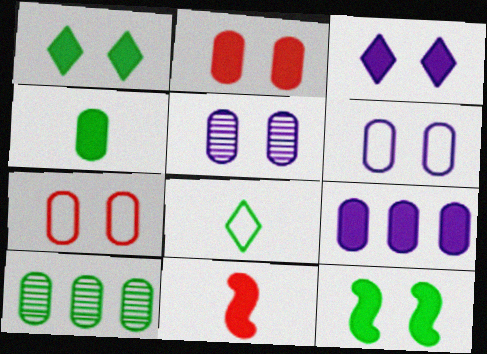[[1, 9, 11], 
[2, 3, 12], 
[2, 4, 9], 
[8, 10, 12]]